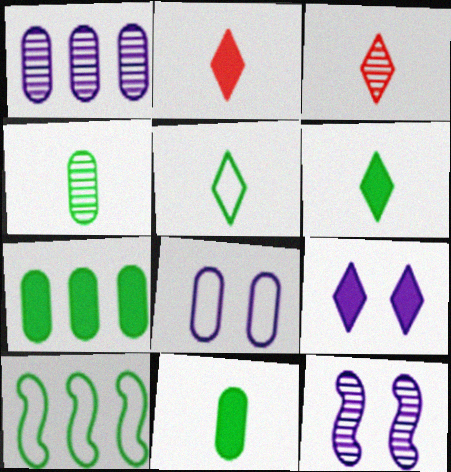[[8, 9, 12]]